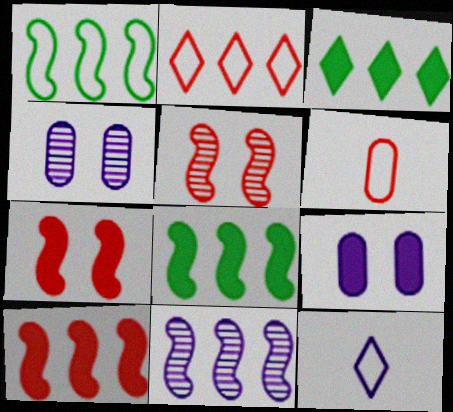[[1, 10, 11], 
[9, 11, 12]]